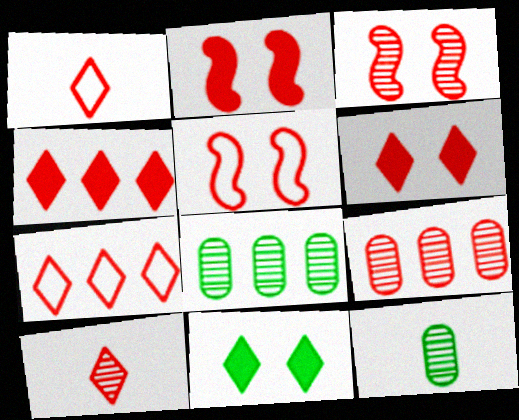[[1, 2, 9], 
[2, 3, 5], 
[3, 9, 10], 
[6, 7, 10]]